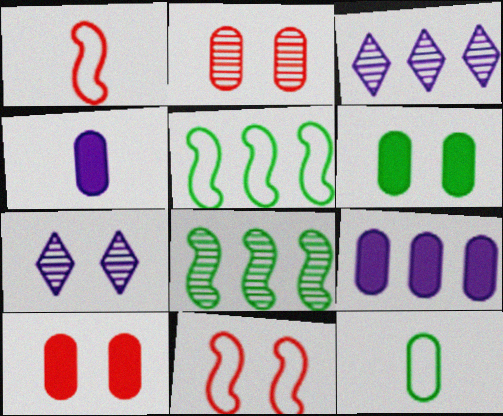[[1, 3, 6], 
[2, 9, 12], 
[6, 7, 11]]